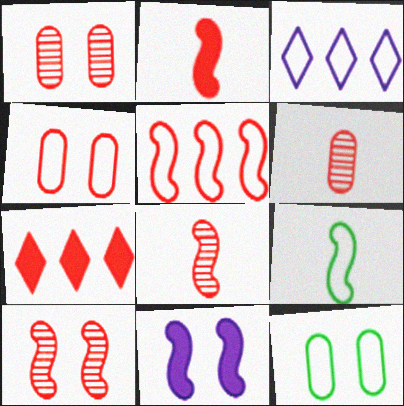[[2, 5, 10], 
[3, 4, 9], 
[4, 7, 8]]